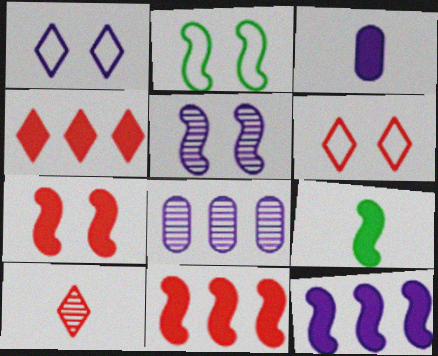[[2, 5, 7], 
[4, 6, 10], 
[6, 8, 9], 
[7, 9, 12]]